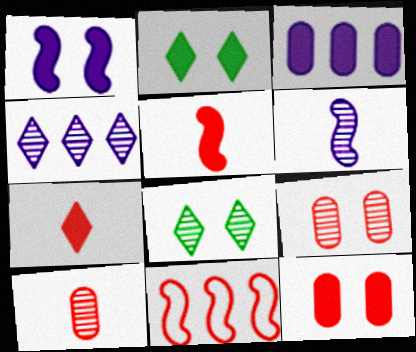[[1, 2, 12], 
[2, 3, 5], 
[7, 9, 11]]